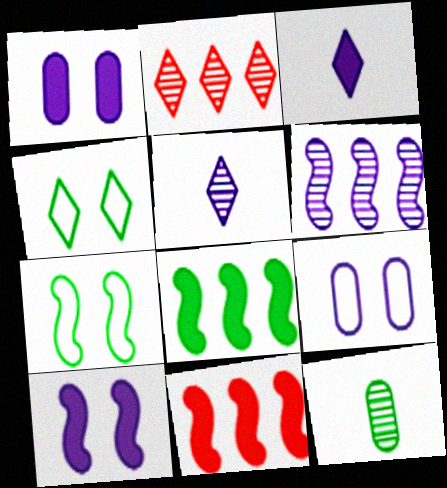[[2, 3, 4], 
[3, 6, 9], 
[4, 8, 12]]